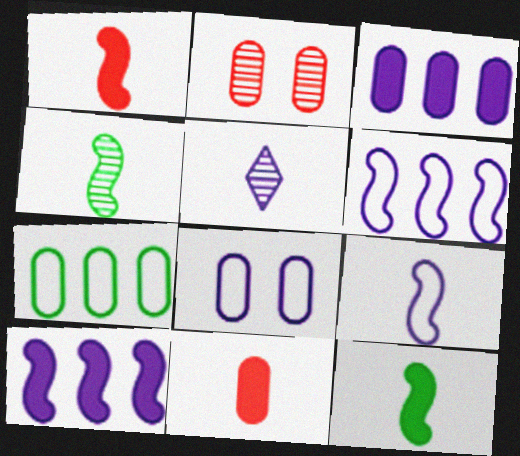[[1, 4, 9], 
[5, 8, 10]]